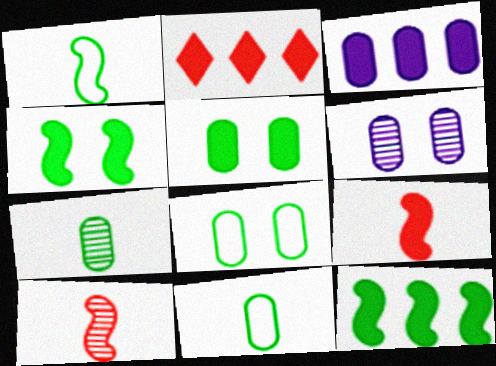[[1, 2, 6], 
[2, 3, 12]]